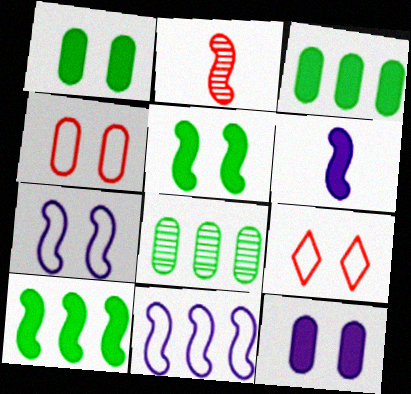[[2, 5, 11], 
[2, 7, 10], 
[6, 8, 9]]